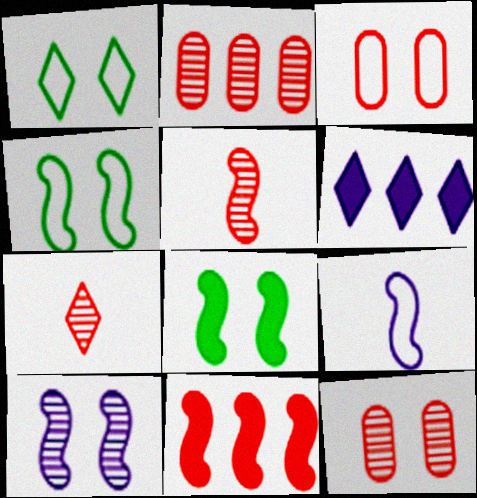[[1, 6, 7], 
[3, 7, 11]]